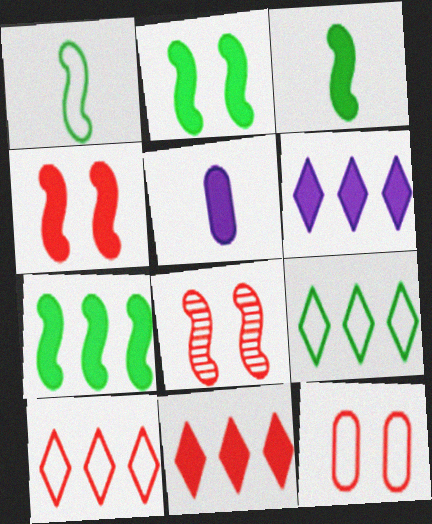[[2, 3, 7], 
[2, 5, 11], 
[5, 8, 9]]